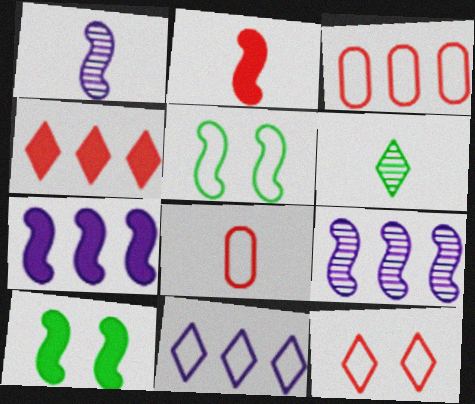[[2, 5, 9], 
[2, 7, 10], 
[5, 8, 11]]